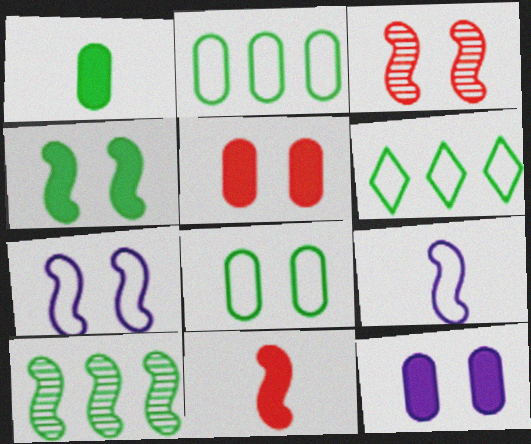[[3, 4, 7], 
[7, 10, 11]]